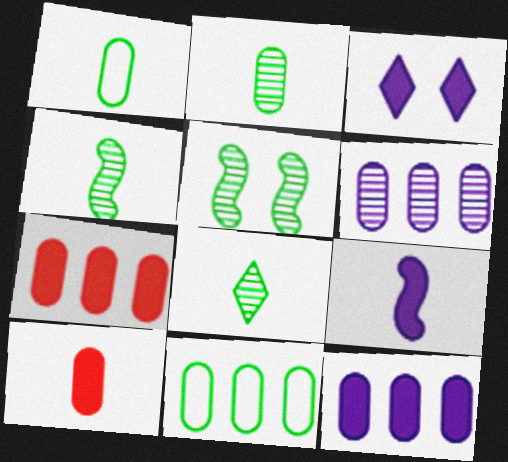[[2, 4, 8], 
[3, 9, 12], 
[6, 7, 11]]